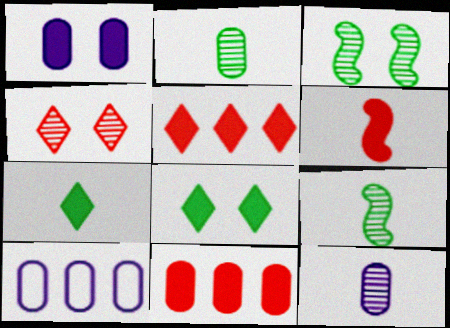[[1, 10, 12]]